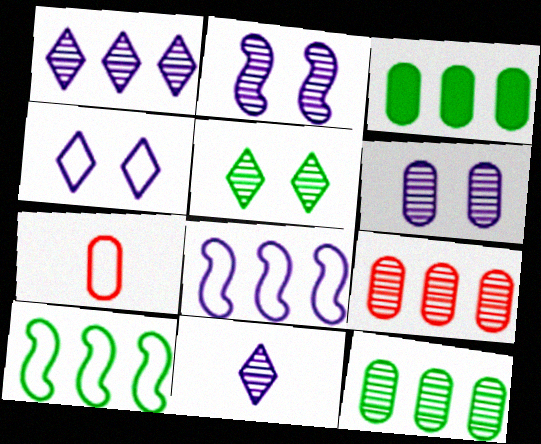[[3, 6, 7], 
[4, 7, 10]]